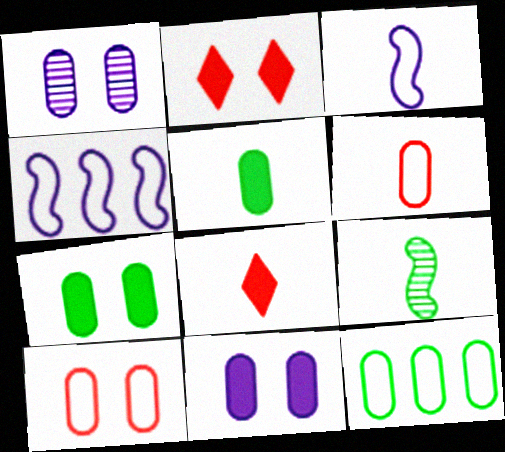[[1, 7, 10]]